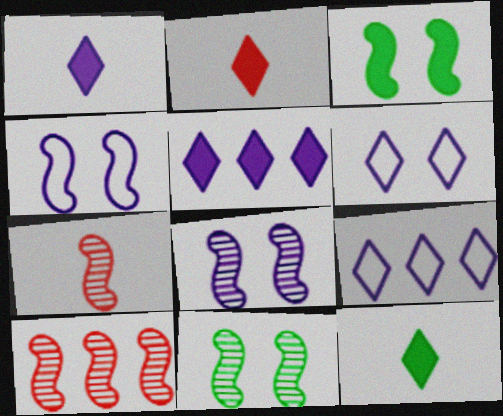[[1, 2, 12]]